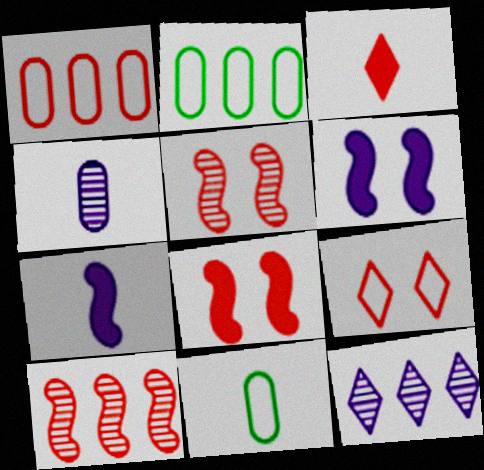[[1, 3, 5], 
[8, 11, 12]]